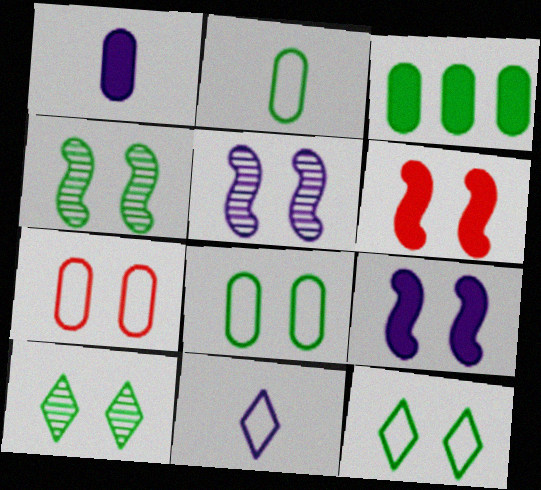[[7, 9, 10]]